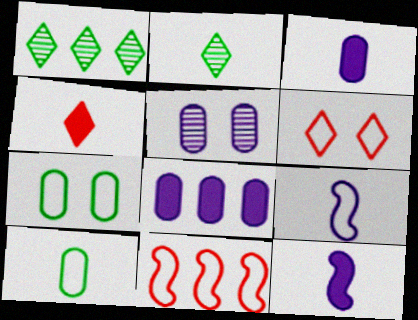[[1, 8, 11]]